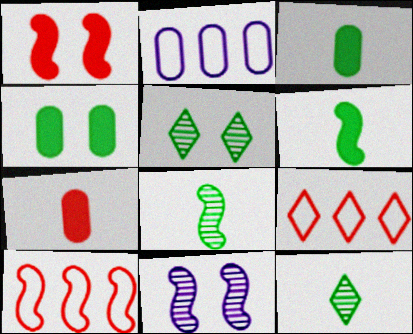[[1, 2, 12], 
[3, 9, 11], 
[6, 10, 11]]